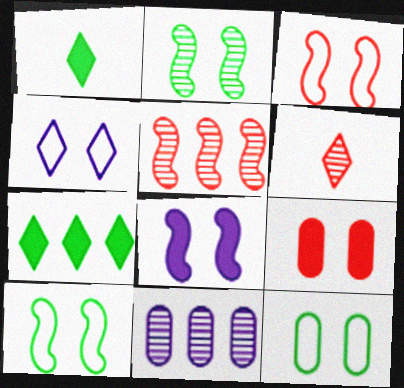[[1, 3, 11], 
[2, 3, 8], 
[2, 4, 9], 
[2, 6, 11], 
[3, 4, 12], 
[4, 6, 7]]